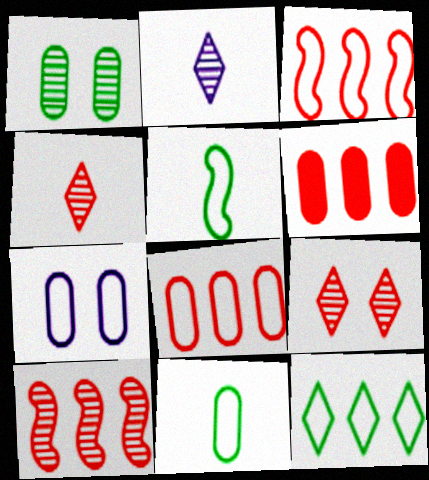[[1, 2, 10], 
[7, 8, 11]]